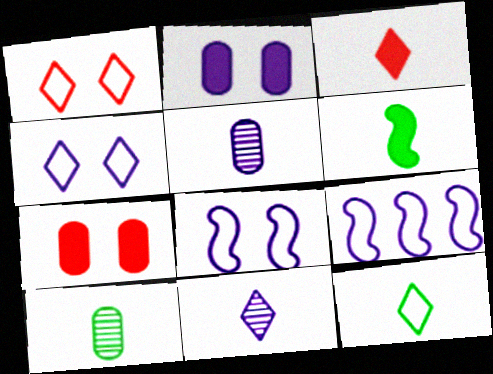[[2, 9, 11], 
[3, 11, 12], 
[6, 10, 12]]